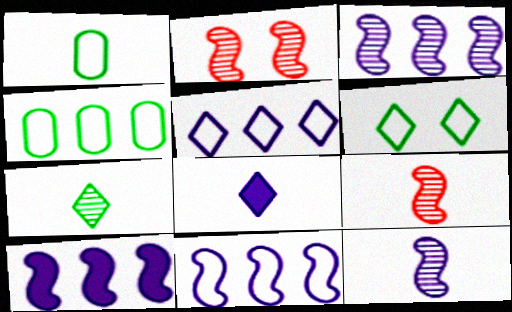[[1, 8, 9], 
[2, 4, 8], 
[3, 10, 11]]